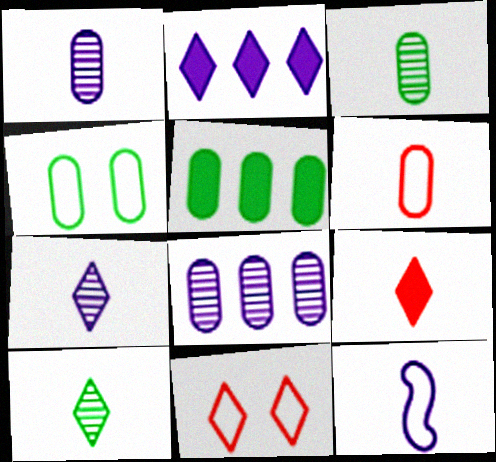[[2, 10, 11], 
[3, 4, 5], 
[3, 9, 12]]